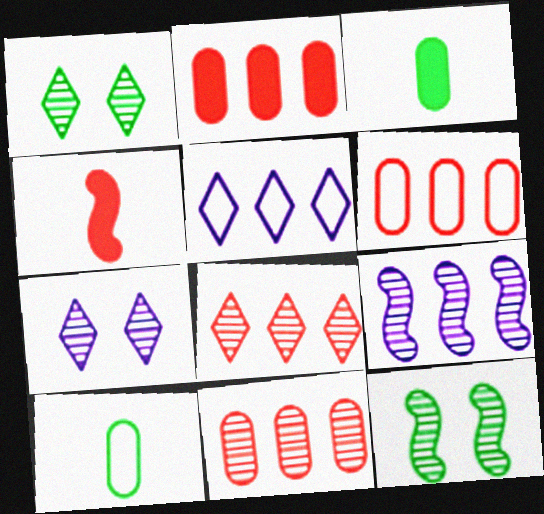[[2, 6, 11]]